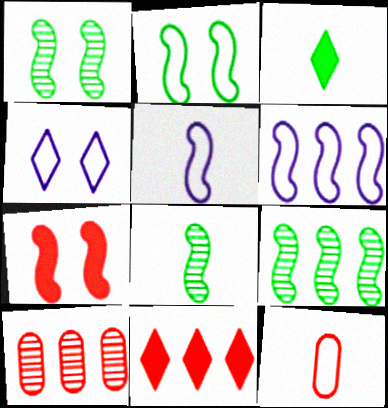[[1, 8, 9], 
[5, 7, 9], 
[6, 7, 8]]